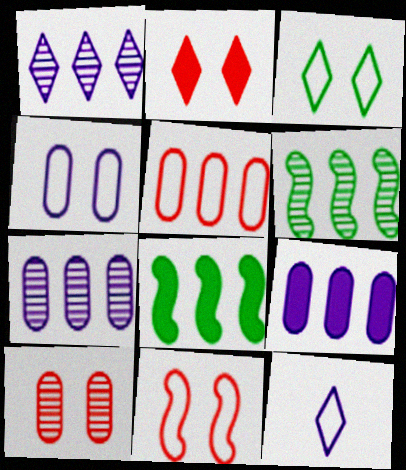[[1, 5, 8], 
[2, 10, 11], 
[3, 4, 11], 
[8, 10, 12]]